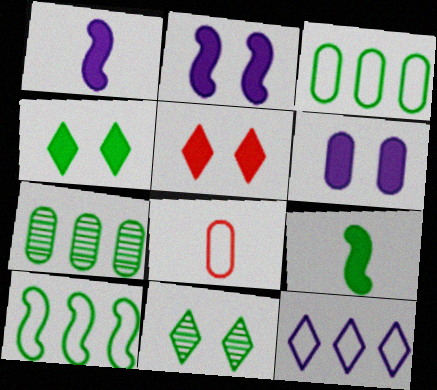[[3, 9, 11], 
[6, 7, 8]]